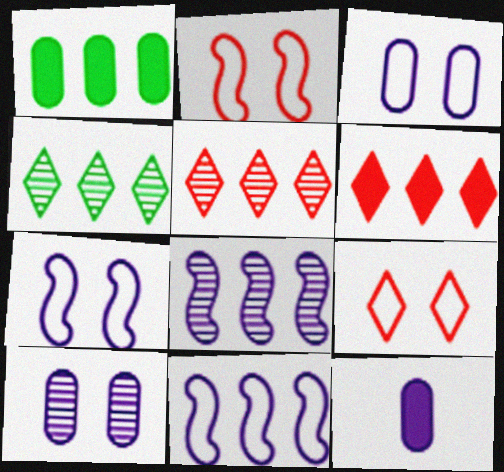[[1, 5, 11], 
[2, 4, 12]]